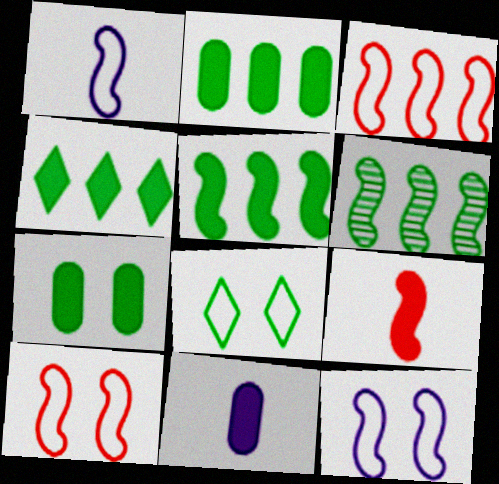[[2, 4, 5], 
[6, 9, 12]]